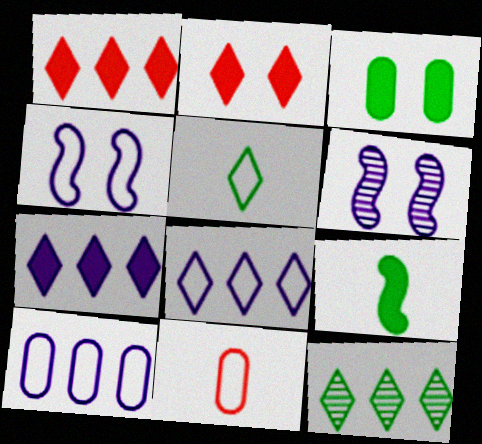[[1, 8, 12]]